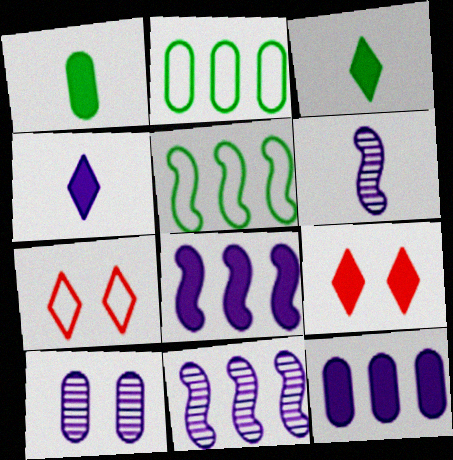[[1, 7, 11], 
[1, 8, 9], 
[2, 6, 9]]